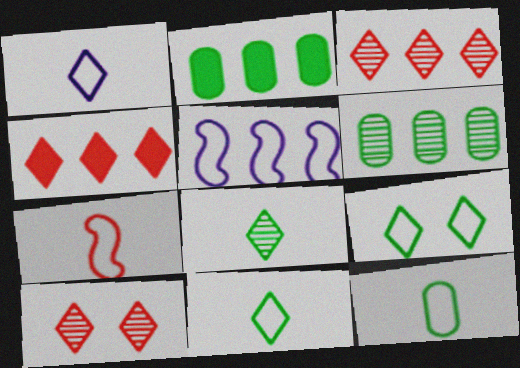[[1, 7, 12], 
[2, 3, 5], 
[4, 5, 6]]